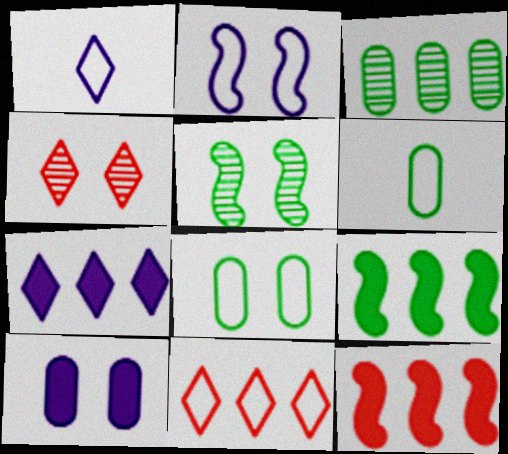[[2, 6, 11]]